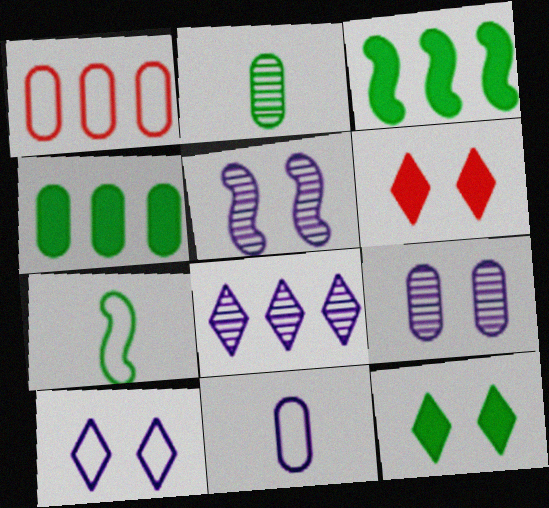[[1, 3, 8], 
[1, 7, 10]]